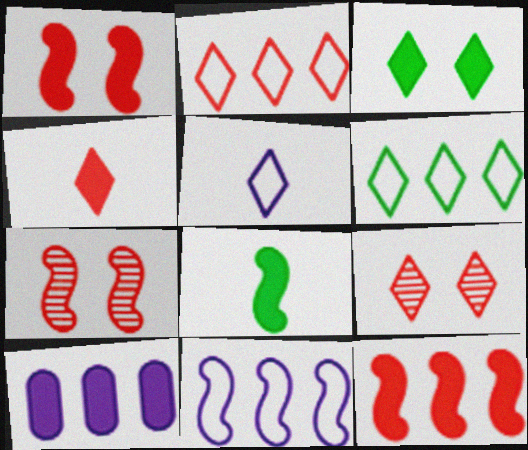[[2, 4, 9], 
[7, 8, 11]]